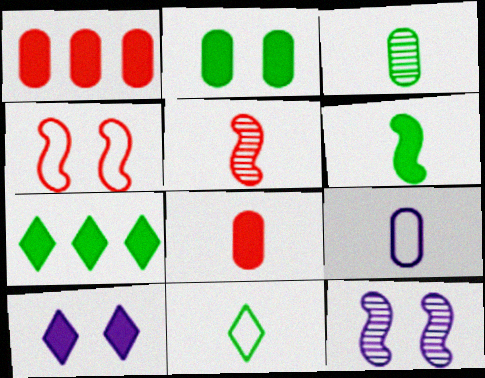[[1, 6, 10], 
[1, 11, 12], 
[2, 6, 7], 
[3, 6, 11], 
[3, 8, 9]]